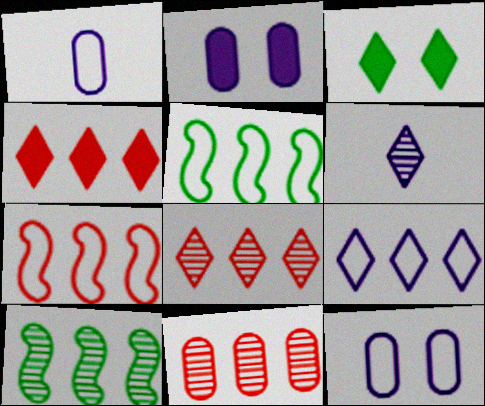[[4, 7, 11]]